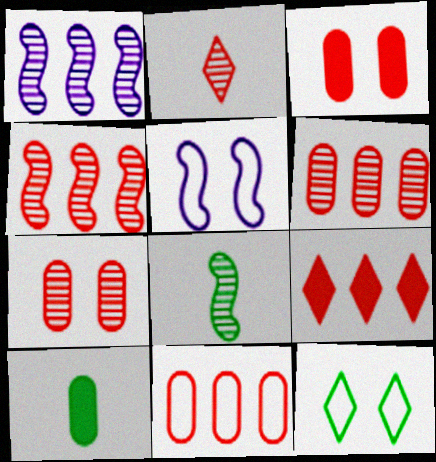[[2, 4, 7], 
[4, 9, 11]]